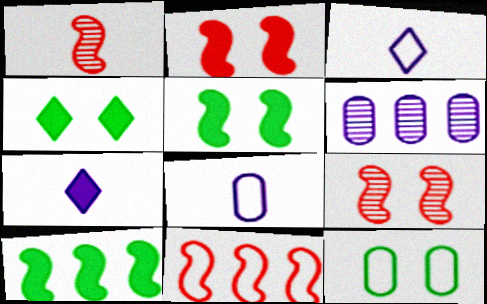[[1, 2, 11], 
[3, 11, 12]]